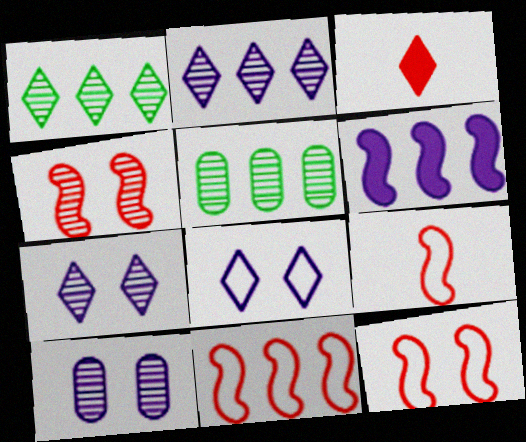[[1, 3, 8], 
[9, 11, 12]]